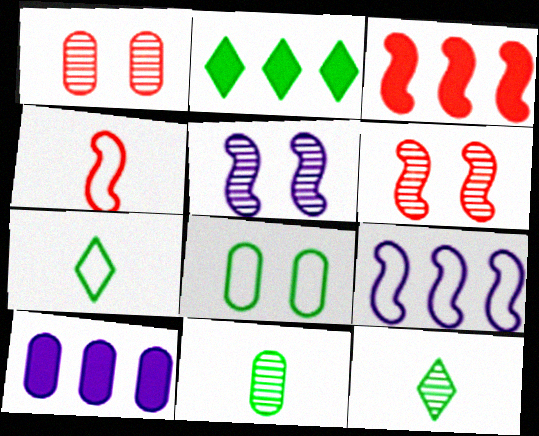[[2, 3, 10], 
[3, 4, 6], 
[6, 7, 10]]